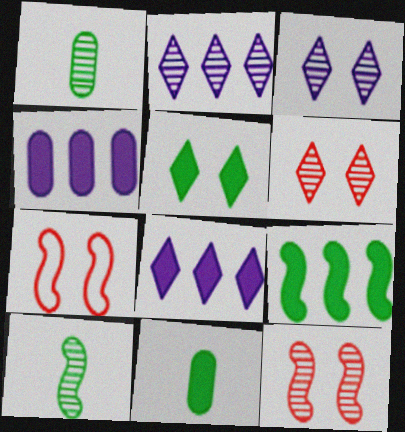[[1, 2, 12], 
[1, 7, 8], 
[2, 7, 11], 
[5, 9, 11]]